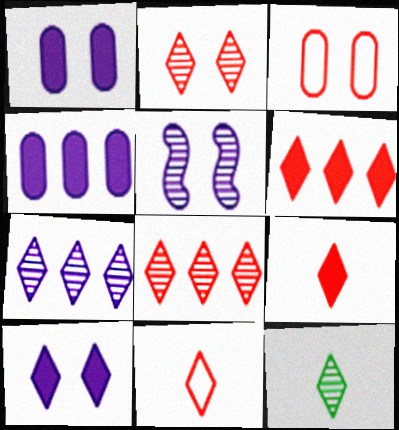[[2, 6, 11], 
[2, 7, 12]]